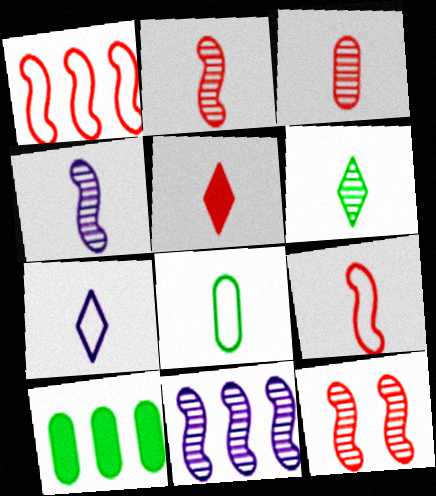[[3, 4, 6], 
[3, 5, 9], 
[4, 5, 8], 
[5, 6, 7], 
[7, 8, 9], 
[7, 10, 12]]